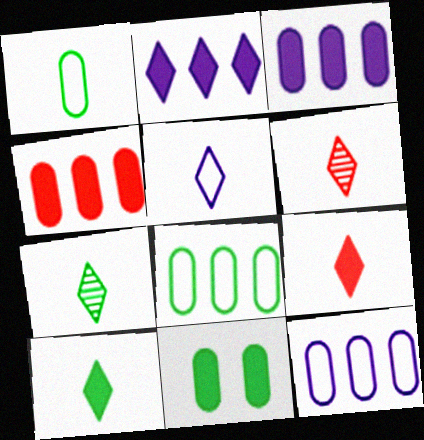[[5, 6, 10], 
[5, 7, 9]]